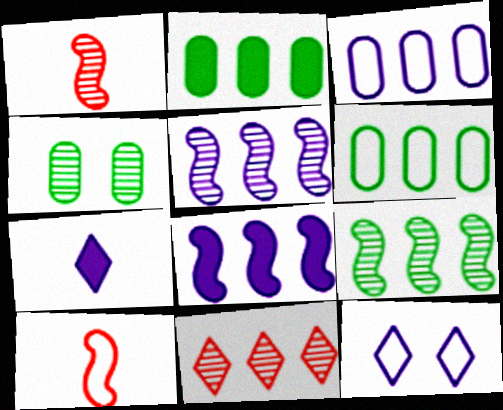[[1, 2, 12], 
[6, 8, 11], 
[6, 10, 12]]